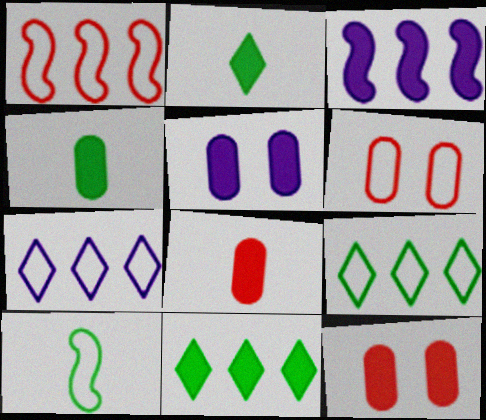[[2, 3, 12], 
[6, 7, 10]]